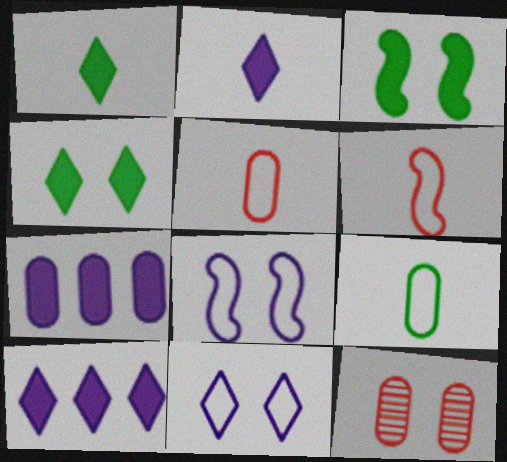[[3, 11, 12], 
[4, 8, 12], 
[7, 9, 12]]